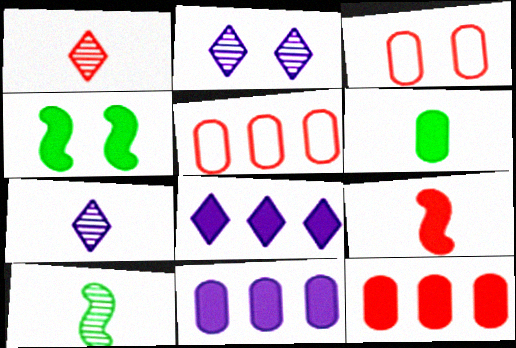[[2, 3, 4], 
[3, 8, 10], 
[4, 5, 7]]